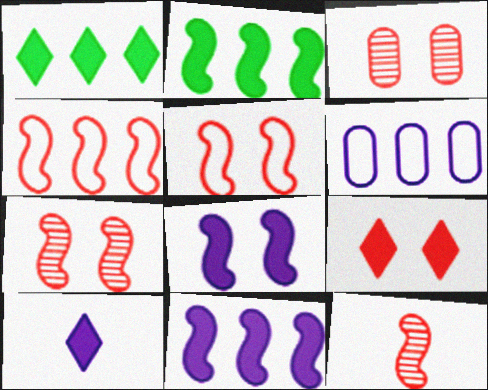[[1, 9, 10], 
[3, 5, 9]]